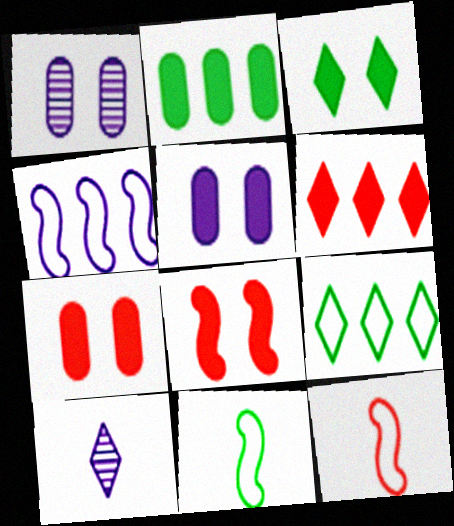[[1, 6, 11], 
[3, 5, 8], 
[4, 5, 10]]